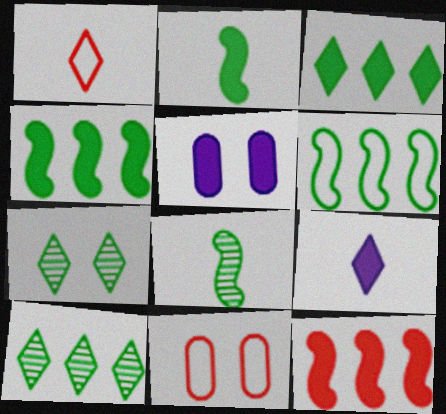[]